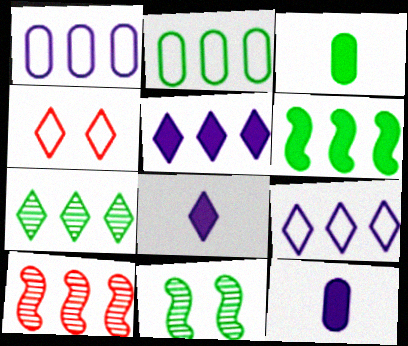[[2, 5, 10], 
[2, 6, 7], 
[4, 7, 8]]